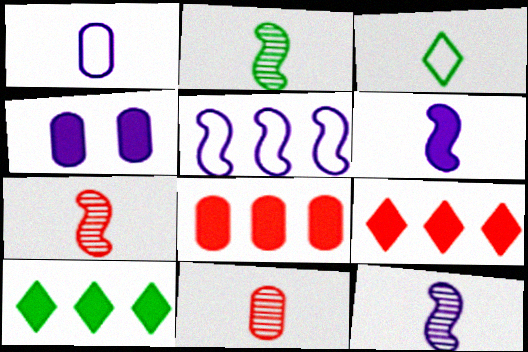[[2, 7, 12], 
[3, 6, 11]]